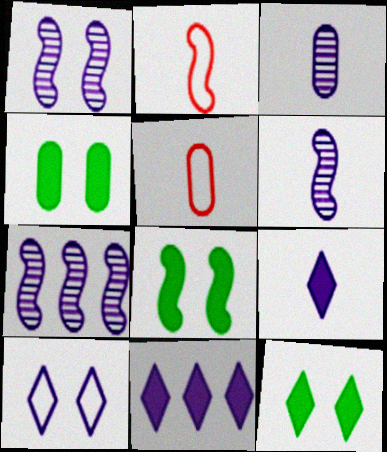[[1, 6, 7], 
[2, 7, 8], 
[4, 8, 12], 
[5, 7, 12]]